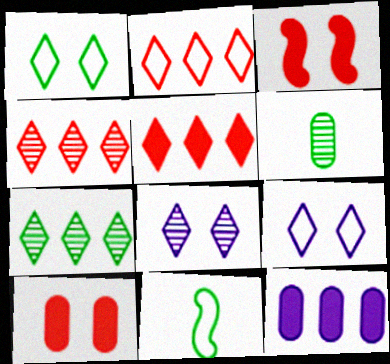[[2, 4, 5]]